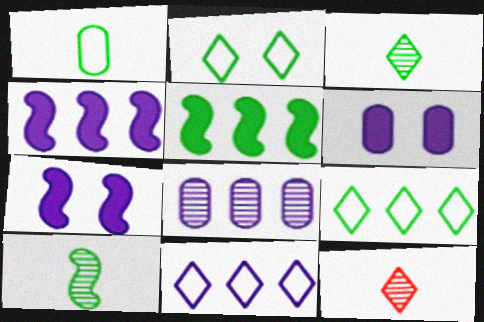[[4, 8, 11]]